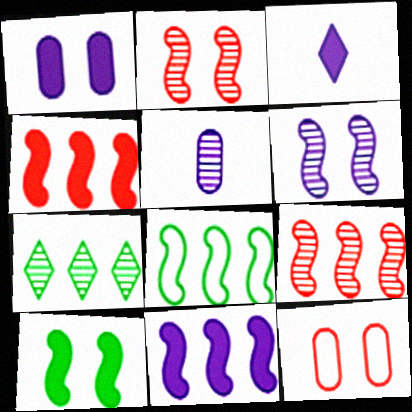[[1, 3, 11], 
[2, 5, 7], 
[8, 9, 11]]